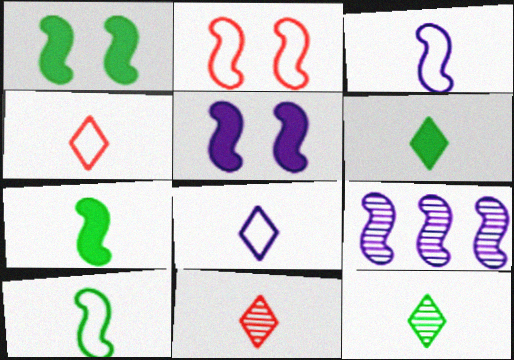[[2, 7, 9], 
[3, 5, 9], 
[6, 8, 11]]